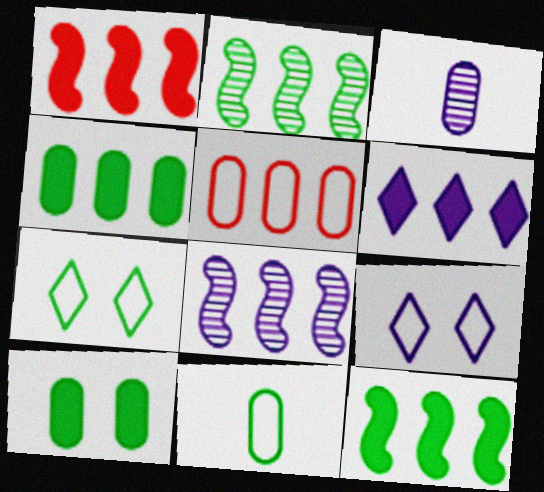[[1, 3, 7], 
[1, 4, 6], 
[2, 5, 6], 
[3, 5, 10]]